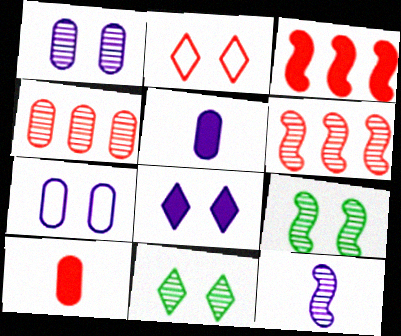[[2, 6, 10], 
[2, 8, 11], 
[4, 11, 12], 
[6, 9, 12]]